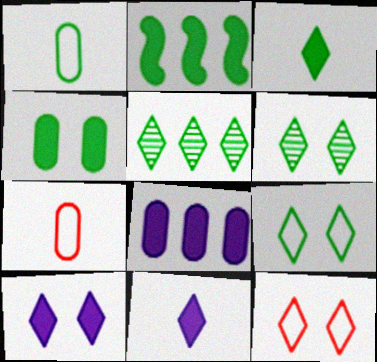[[1, 2, 6], 
[2, 3, 4], 
[3, 5, 9], 
[5, 11, 12], 
[6, 10, 12]]